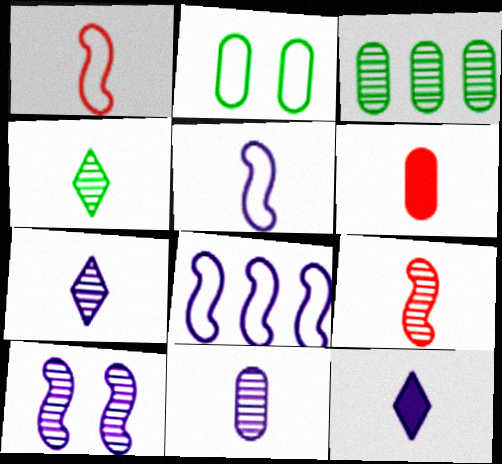[[4, 5, 6], 
[4, 9, 11], 
[5, 11, 12]]